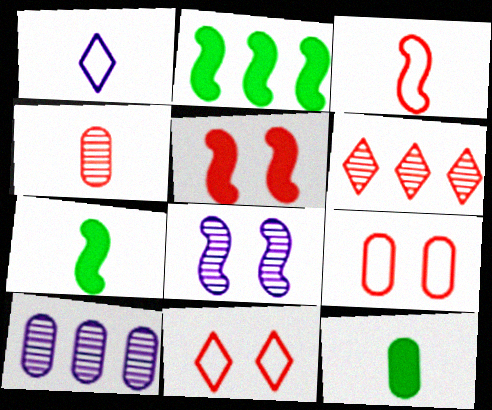[[1, 4, 7], 
[2, 3, 8], 
[7, 10, 11], 
[9, 10, 12]]